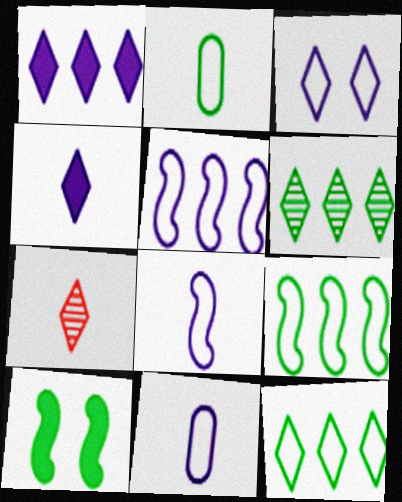[[2, 6, 10], 
[3, 5, 11]]